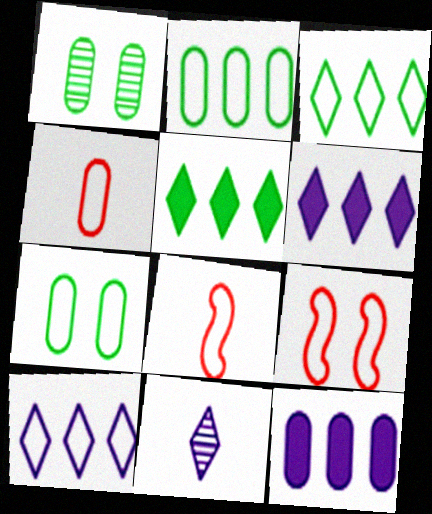[[1, 4, 12], 
[1, 6, 8], 
[7, 8, 10]]